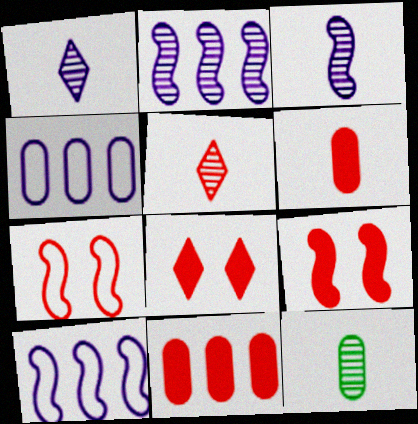[[3, 5, 12], 
[5, 7, 11], 
[8, 10, 12]]